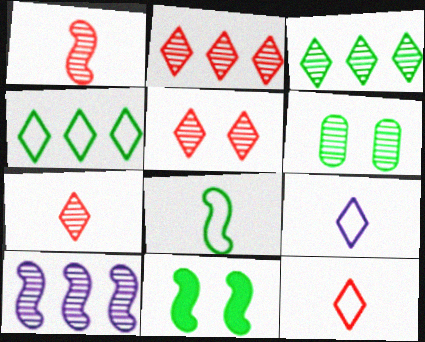[[2, 5, 7], 
[6, 7, 10]]